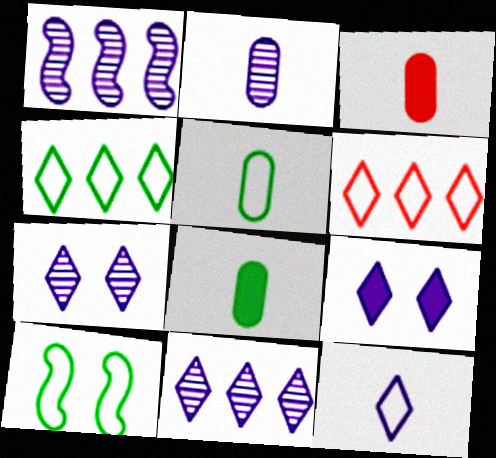[[1, 2, 7], 
[2, 3, 5], 
[3, 10, 11], 
[4, 5, 10], 
[9, 11, 12]]